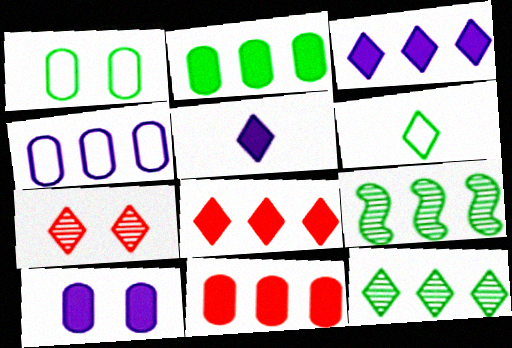[[3, 6, 7], 
[4, 8, 9]]